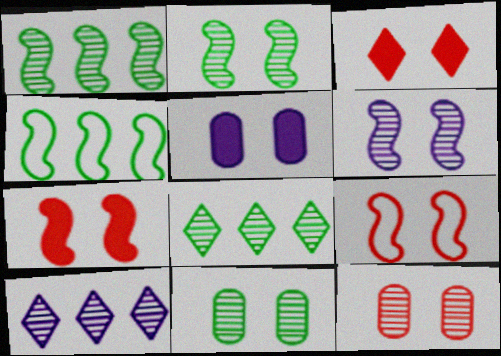[[3, 9, 12]]